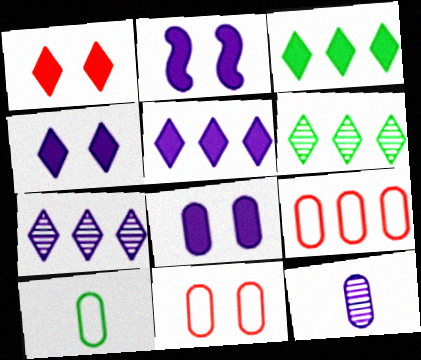[[2, 4, 8]]